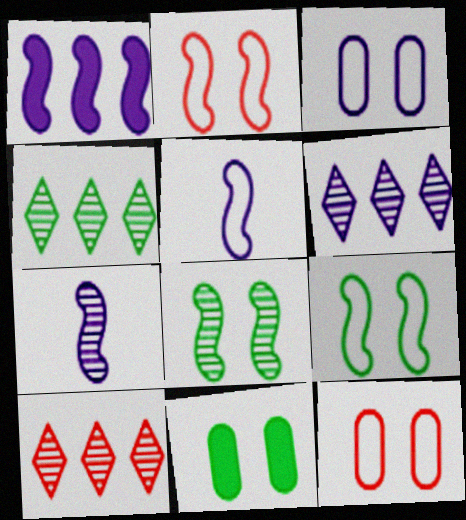[[4, 6, 10], 
[5, 10, 11]]